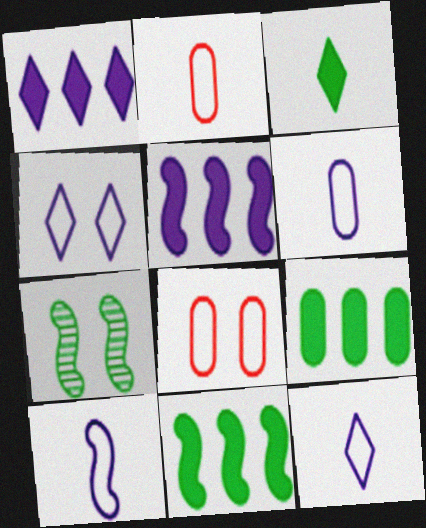[[1, 2, 7], 
[6, 10, 12]]